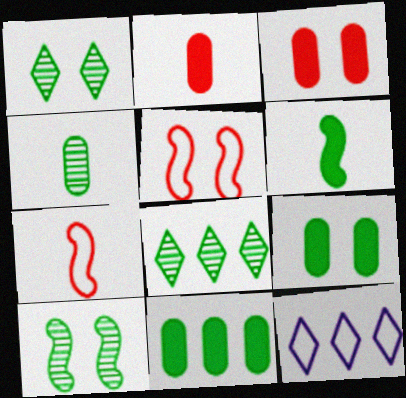[[2, 10, 12], 
[4, 8, 10]]